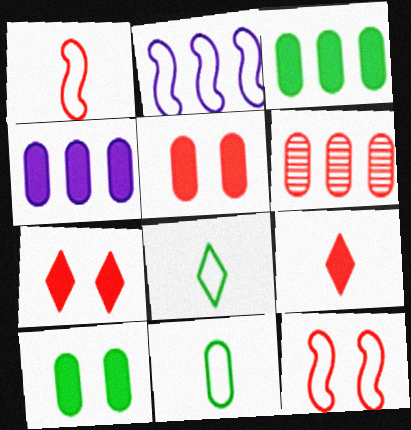[[1, 6, 7], 
[6, 9, 12]]